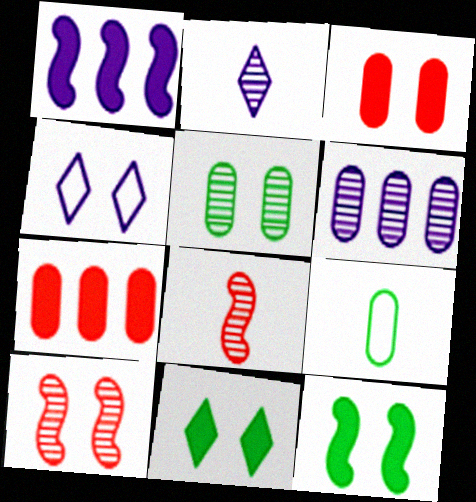[[3, 6, 9]]